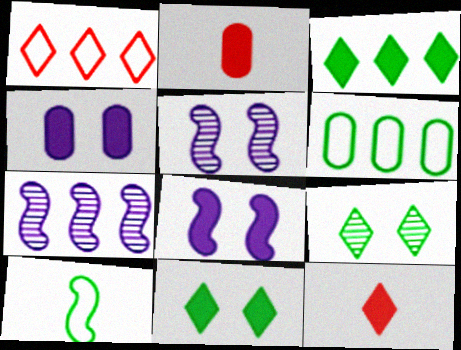[[2, 3, 8], 
[5, 6, 12]]